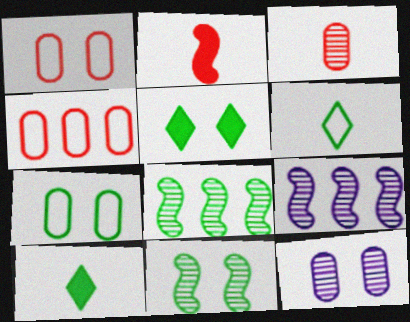[[1, 9, 10], 
[5, 7, 11], 
[7, 8, 10]]